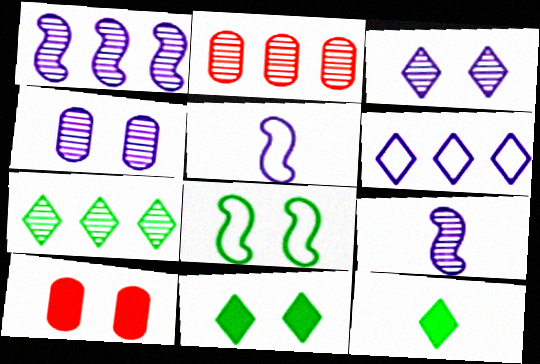[[1, 2, 7], 
[2, 5, 11], 
[3, 8, 10], 
[5, 7, 10]]